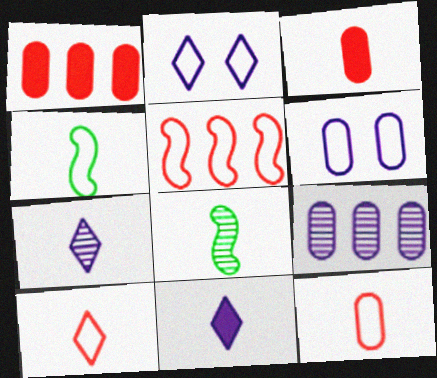[[1, 2, 8], 
[3, 4, 7], 
[8, 11, 12]]